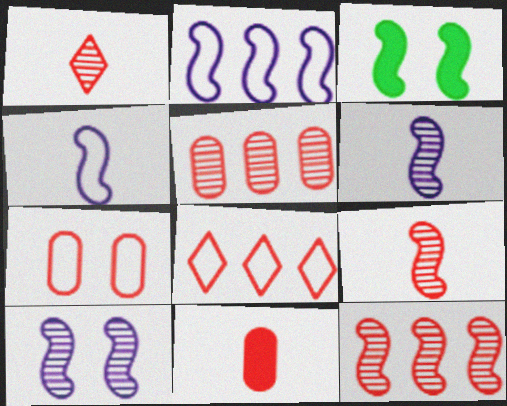[[2, 3, 9], 
[3, 4, 12], 
[5, 7, 11]]